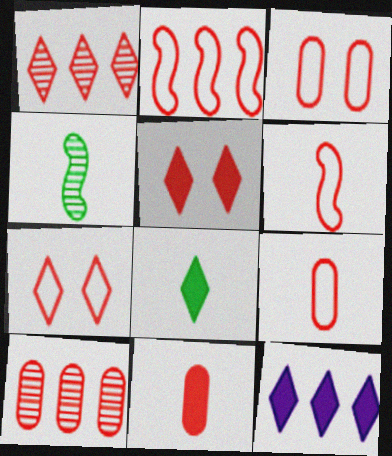[[2, 7, 9], 
[3, 4, 12], 
[3, 10, 11], 
[5, 6, 10], 
[5, 8, 12]]